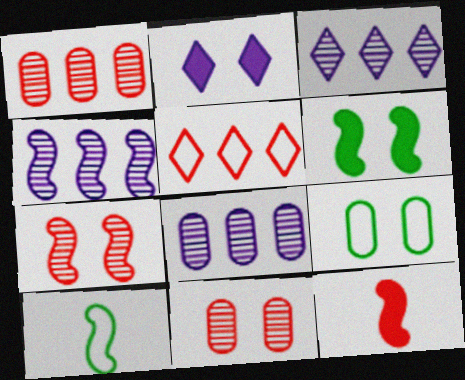[[1, 2, 10], 
[2, 7, 9], 
[3, 4, 8], 
[3, 9, 12], 
[5, 11, 12]]